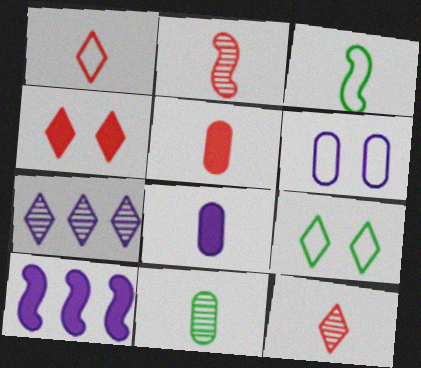[[1, 2, 5], 
[3, 8, 12]]